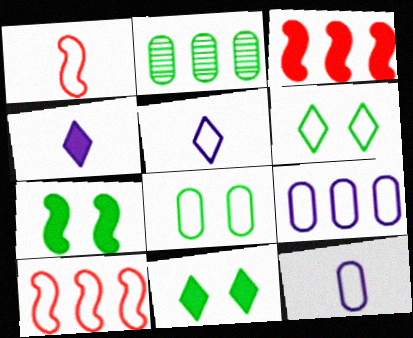[[1, 6, 9], 
[5, 8, 10], 
[6, 10, 12]]